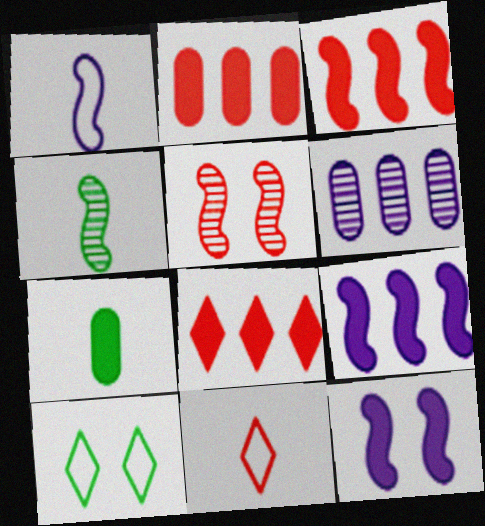[[2, 3, 8], 
[2, 5, 11], 
[7, 8, 12]]